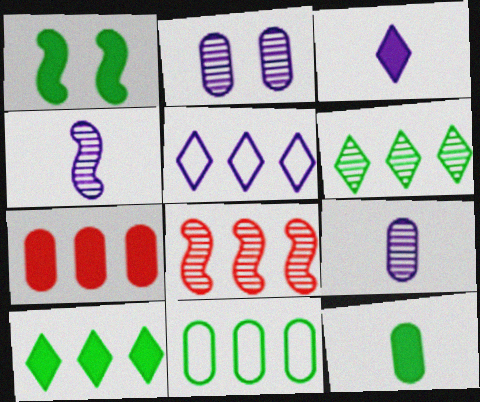[[1, 3, 7], 
[1, 10, 12]]